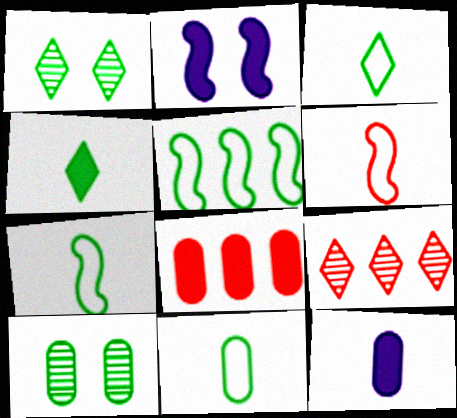[[2, 4, 8], 
[2, 9, 11], 
[3, 7, 11], 
[4, 5, 10]]